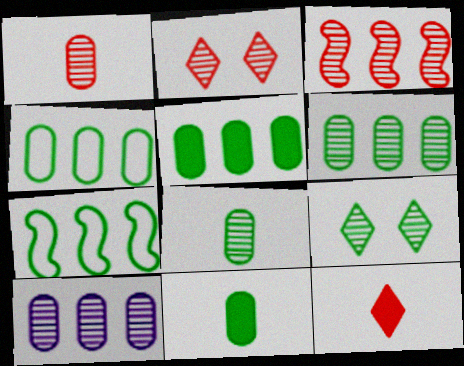[[1, 2, 3], 
[4, 5, 6], 
[7, 9, 11]]